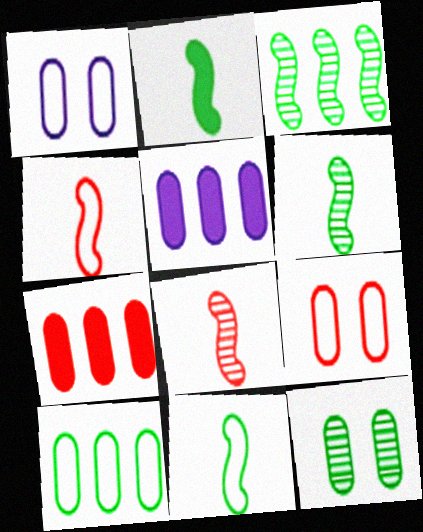[[2, 6, 11]]